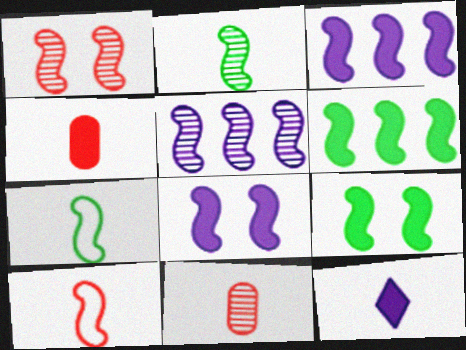[[1, 2, 5], 
[1, 3, 7], 
[5, 9, 10], 
[7, 11, 12]]